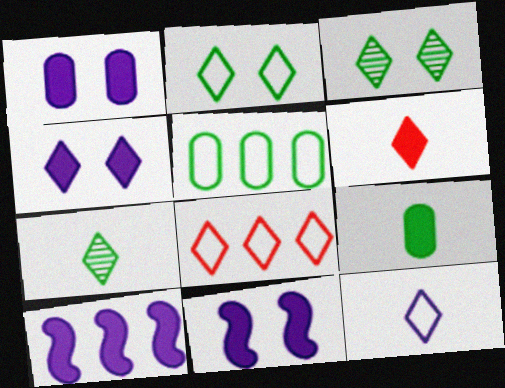[[1, 4, 11], 
[2, 8, 12], 
[4, 7, 8], 
[6, 7, 12]]